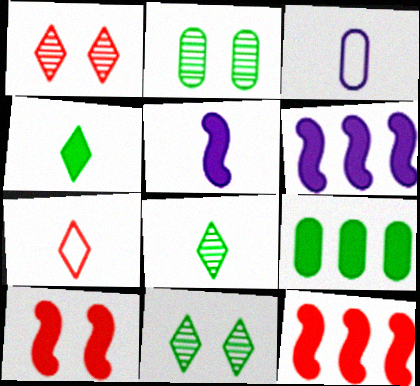[[2, 6, 7], 
[3, 11, 12]]